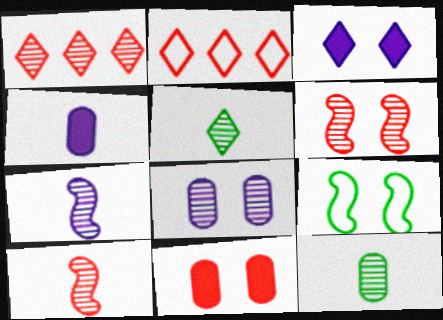[[1, 4, 9], 
[2, 3, 5], 
[2, 10, 11]]